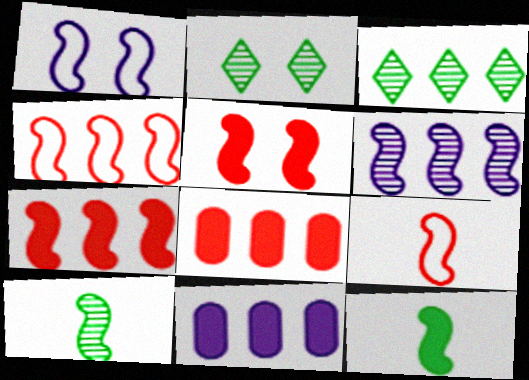[[1, 7, 10], 
[2, 9, 11], 
[3, 4, 11]]